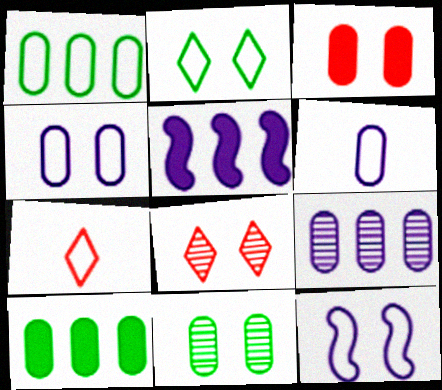[[1, 7, 12], 
[3, 4, 11], 
[5, 7, 11]]